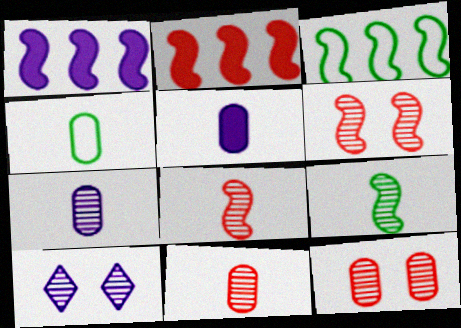[[2, 4, 10], 
[4, 5, 11]]